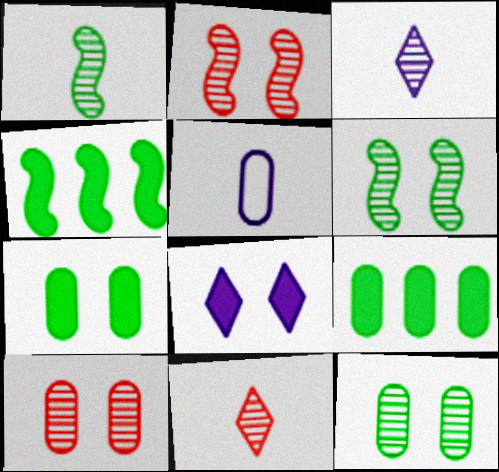[[5, 9, 10]]